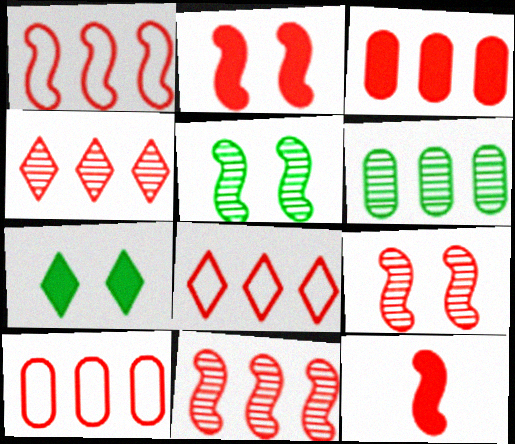[[1, 3, 4], 
[1, 8, 10], 
[1, 9, 12], 
[3, 8, 11]]